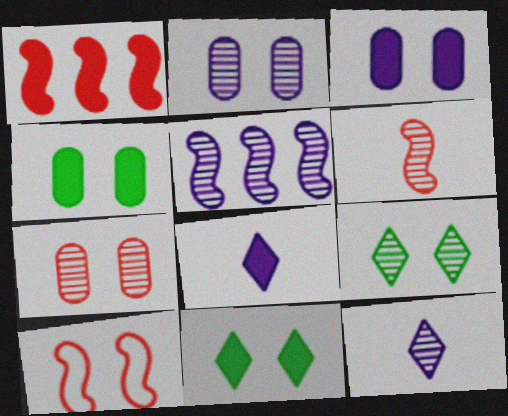[[1, 4, 8], 
[1, 6, 10], 
[2, 5, 12], 
[2, 10, 11], 
[3, 9, 10]]